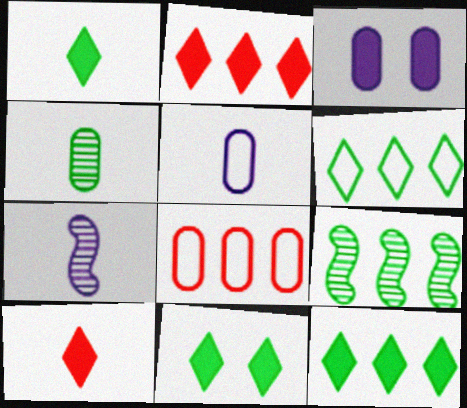[[1, 11, 12], 
[3, 4, 8], 
[7, 8, 11]]